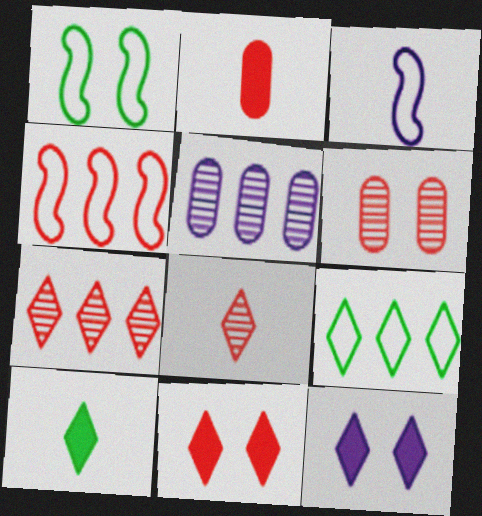[[1, 3, 4], 
[1, 6, 12], 
[3, 5, 12], 
[8, 9, 12]]